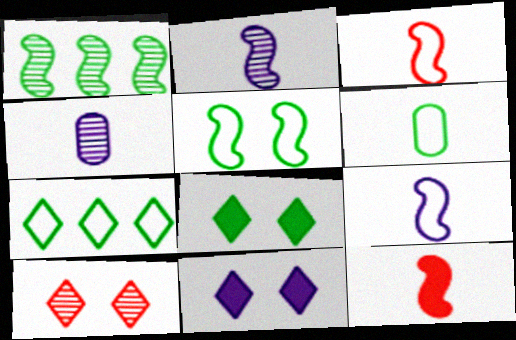[[1, 4, 10], 
[1, 6, 8], 
[5, 6, 7]]